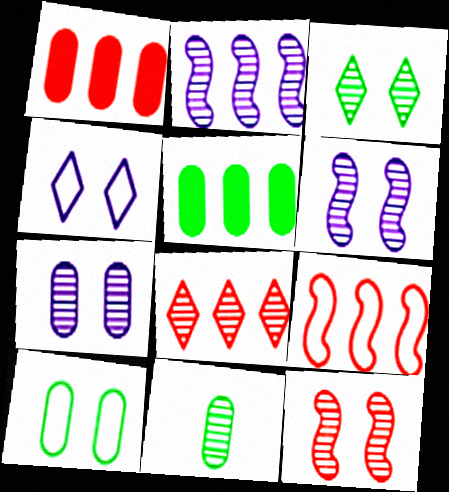[[1, 8, 9], 
[3, 7, 12], 
[5, 10, 11], 
[6, 8, 11]]